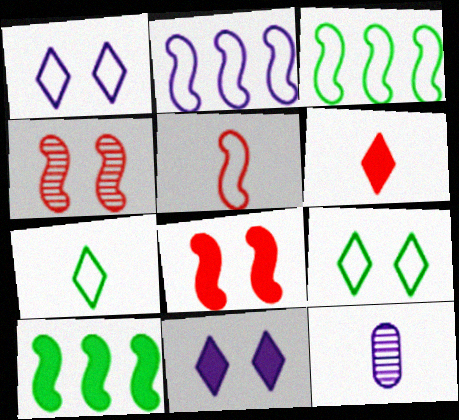[[2, 11, 12]]